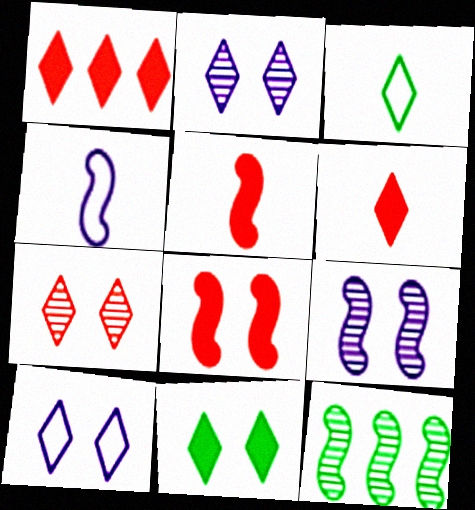[[1, 2, 3], 
[4, 8, 12], 
[7, 10, 11]]